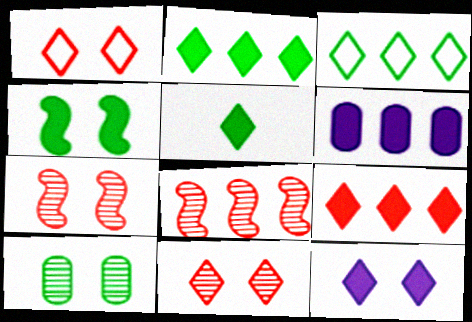[[3, 6, 8], 
[5, 9, 12]]